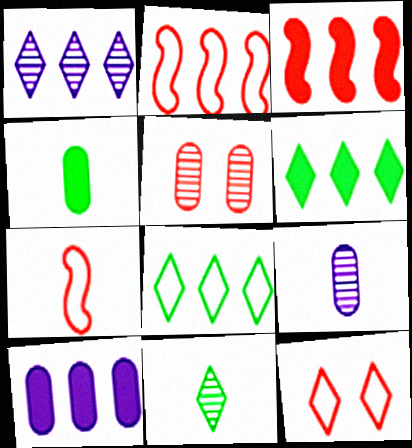[[3, 6, 10]]